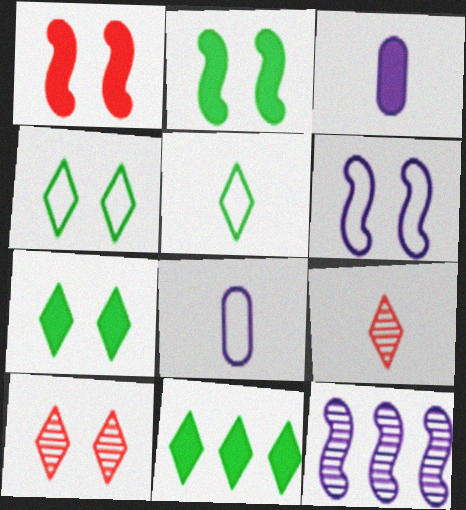[[1, 3, 11]]